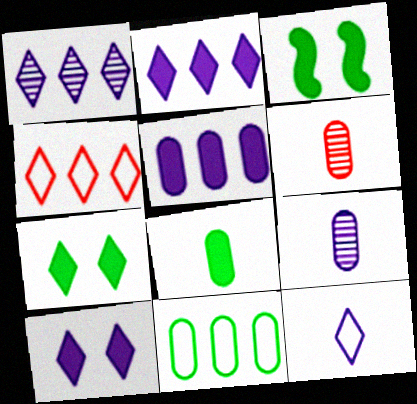[[1, 10, 12], 
[3, 4, 9]]